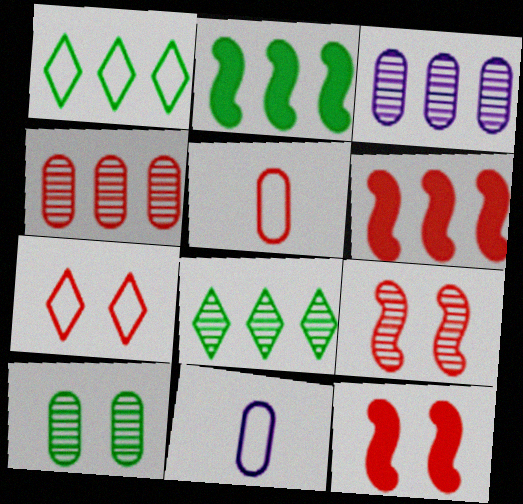[[1, 3, 6], 
[8, 11, 12]]